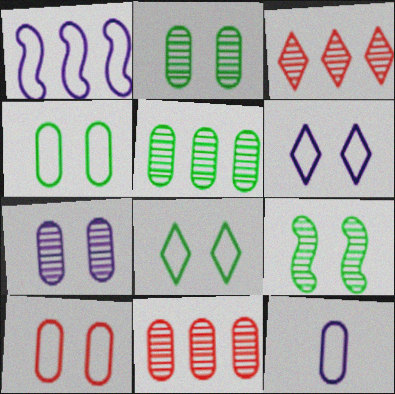[[1, 6, 12]]